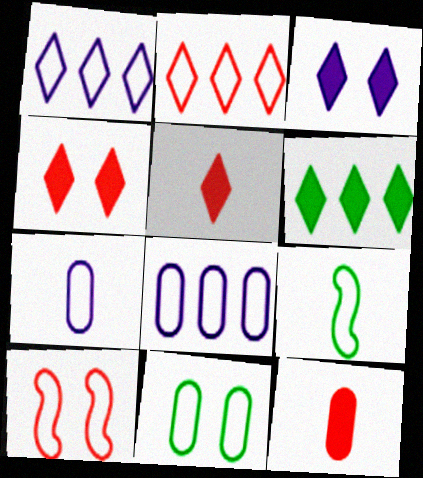[[3, 5, 6]]